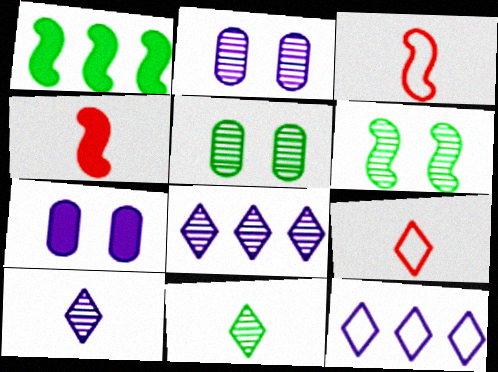[[1, 2, 9], 
[4, 5, 12]]